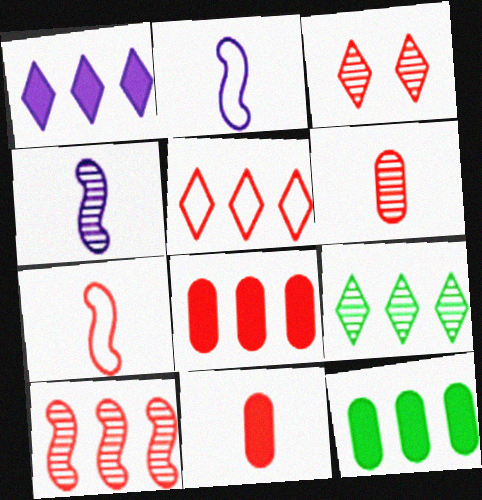[[1, 5, 9], 
[2, 3, 12], 
[3, 6, 10], 
[3, 7, 8], 
[5, 8, 10]]